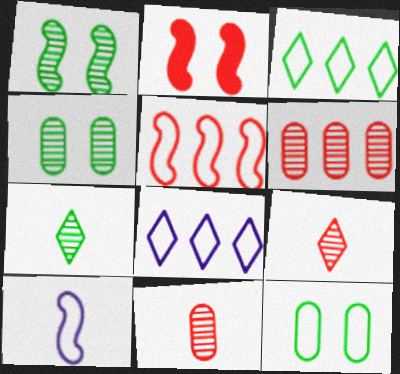[]